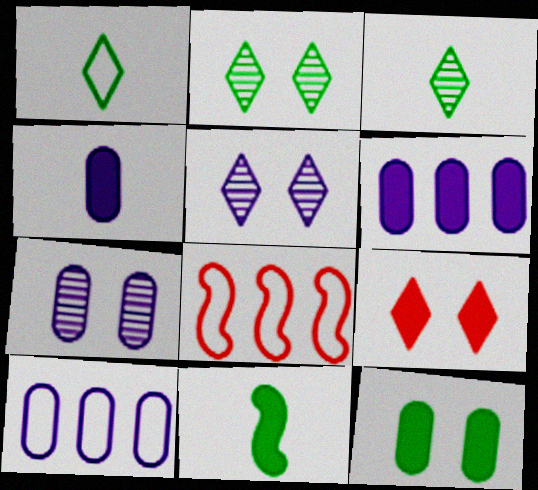[[2, 4, 8], 
[4, 7, 10], 
[6, 9, 11]]